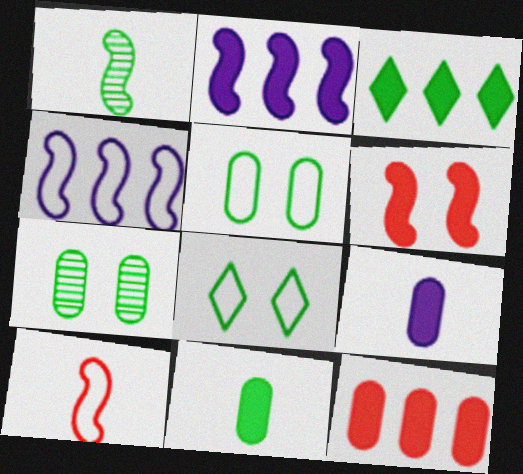[[1, 3, 5], 
[1, 4, 6], 
[2, 3, 12], 
[3, 6, 9]]